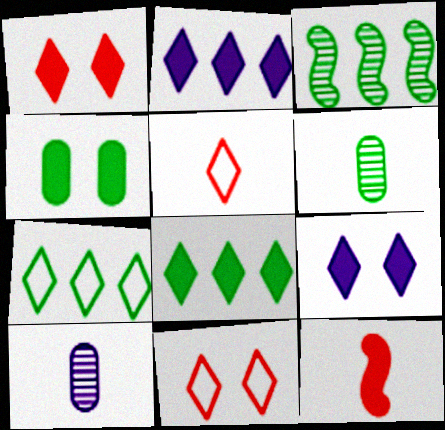[[2, 4, 12]]